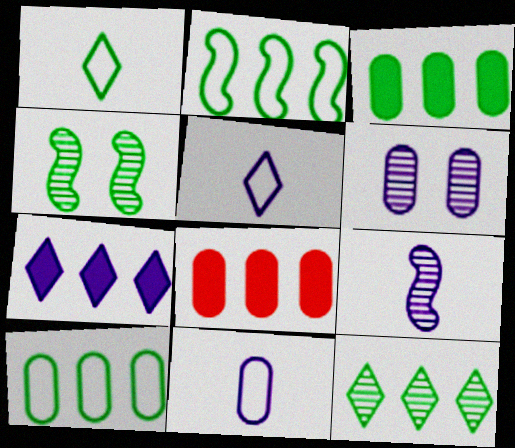[[1, 3, 4], 
[2, 3, 12], 
[4, 5, 8]]